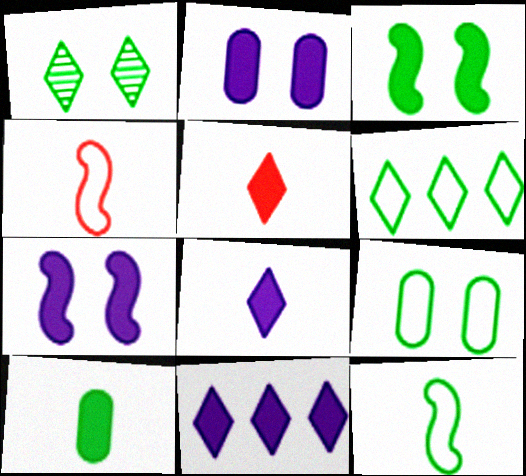[[1, 3, 9], 
[6, 9, 12]]